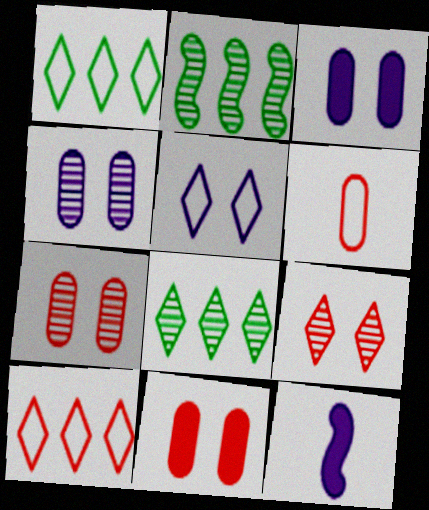[[1, 7, 12]]